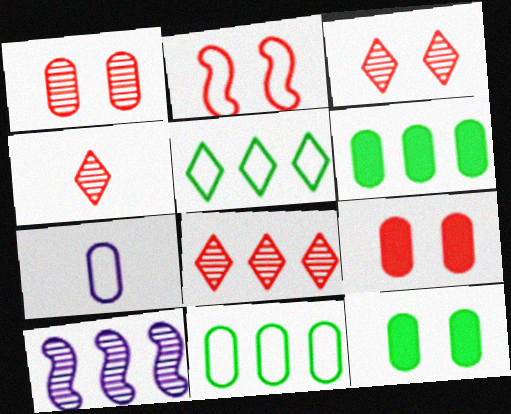[[1, 6, 7], 
[2, 3, 9], 
[2, 5, 7], 
[3, 4, 8]]